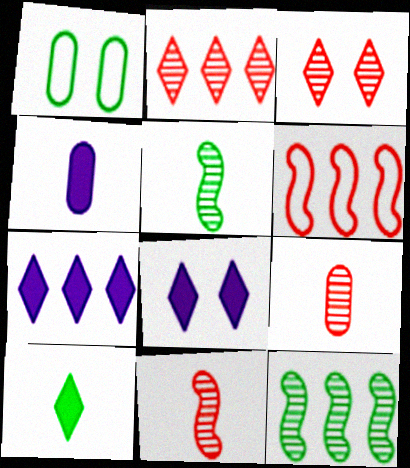[[1, 7, 11], 
[1, 10, 12]]